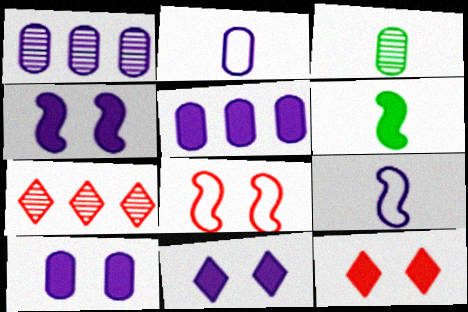[[1, 2, 10], 
[1, 9, 11], 
[4, 10, 11], 
[5, 6, 12]]